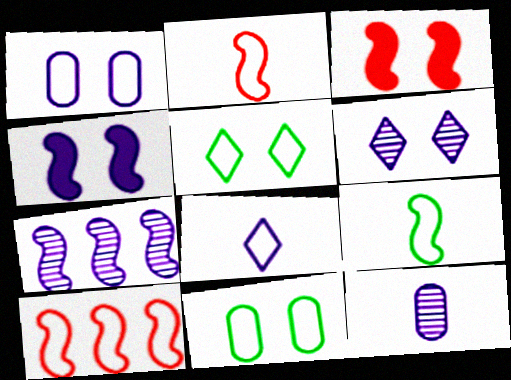[[1, 4, 6], 
[3, 6, 11], 
[3, 7, 9], 
[6, 7, 12], 
[8, 10, 11]]